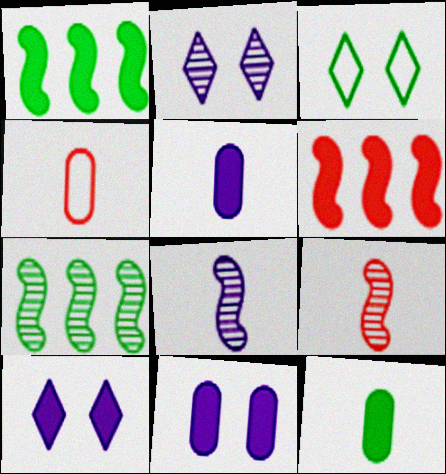[[1, 2, 4], 
[3, 7, 12], 
[4, 7, 10], 
[6, 10, 12]]